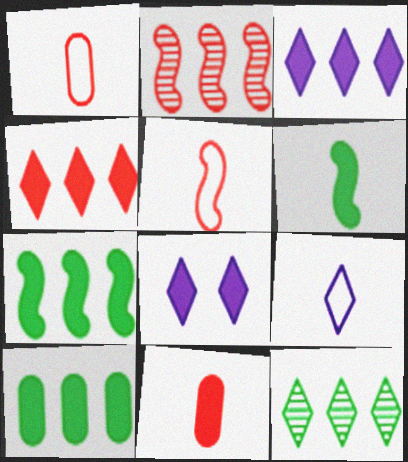[[7, 8, 11]]